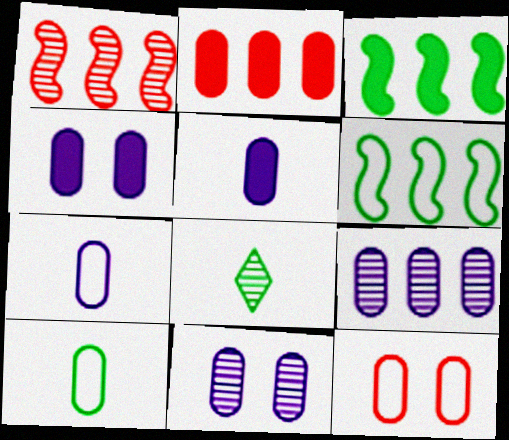[[1, 8, 11], 
[2, 10, 11], 
[4, 7, 9]]